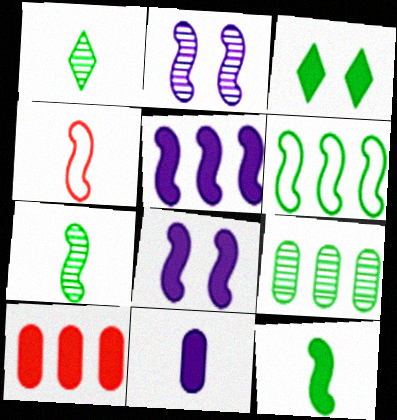[[1, 4, 11]]